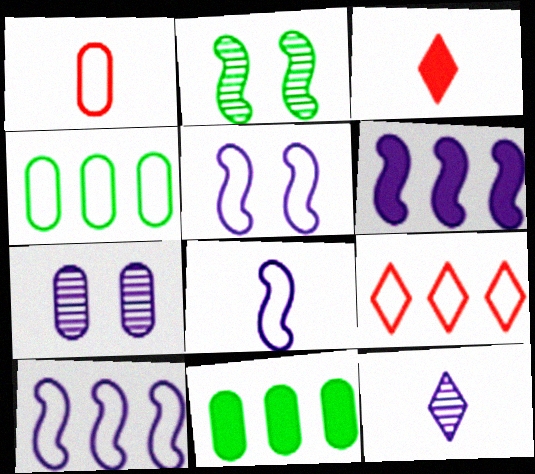[[1, 7, 11], 
[4, 9, 10], 
[5, 8, 10]]